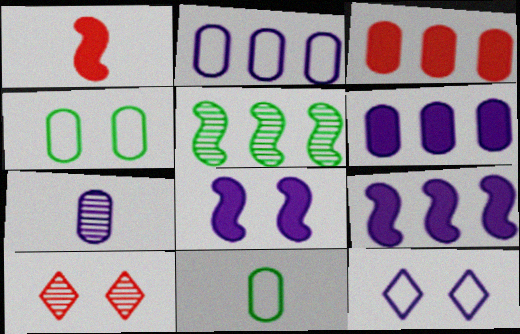[[3, 4, 7], 
[4, 8, 10], 
[5, 7, 10], 
[7, 9, 12], 
[9, 10, 11]]